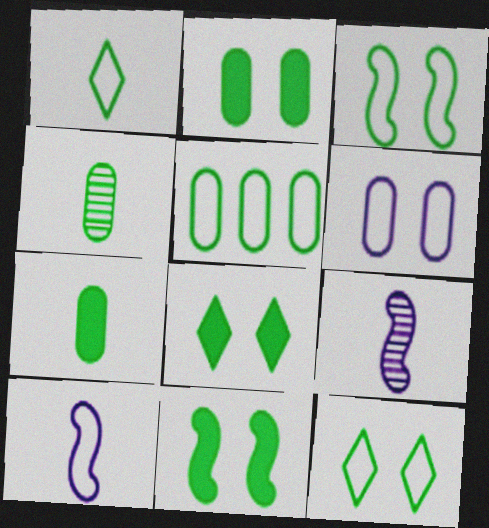[[1, 3, 5], 
[2, 4, 5], 
[2, 8, 11]]